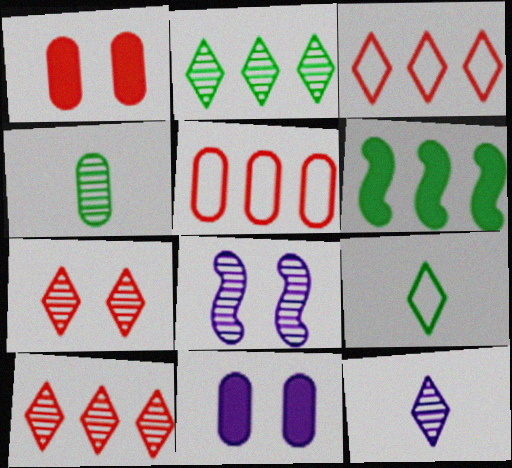[[2, 7, 12], 
[4, 5, 11], 
[4, 8, 10]]